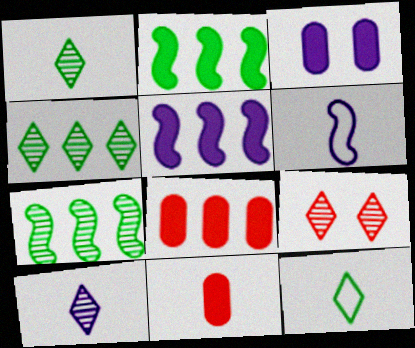[[1, 6, 11], 
[4, 9, 10]]